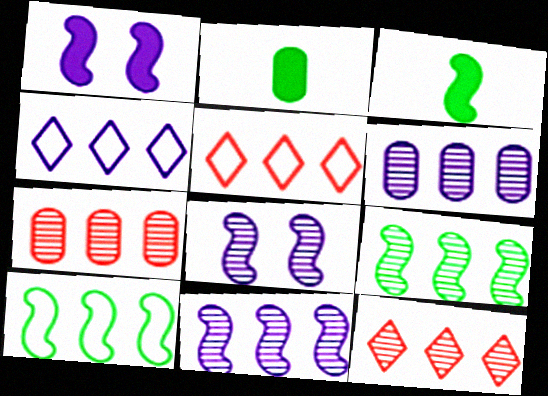[[2, 5, 8], 
[6, 9, 12]]